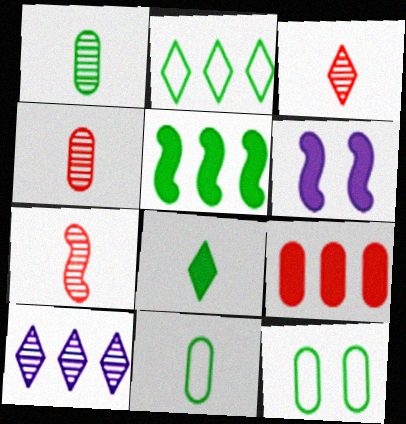[[2, 4, 6], 
[3, 4, 7], 
[6, 8, 9]]